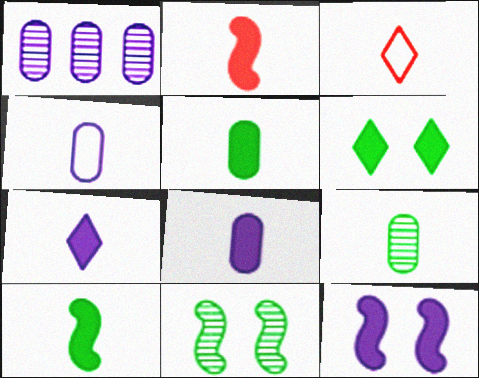[[2, 5, 7]]